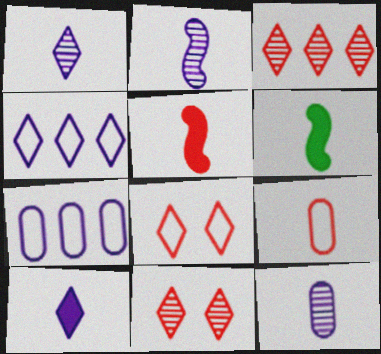[[1, 2, 12], 
[1, 6, 9], 
[6, 7, 11]]